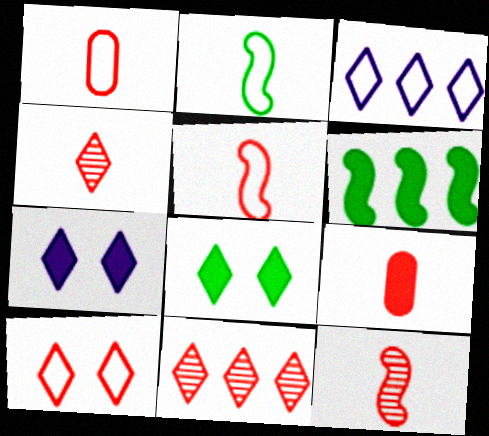[[3, 4, 8], 
[4, 5, 9], 
[6, 7, 9]]